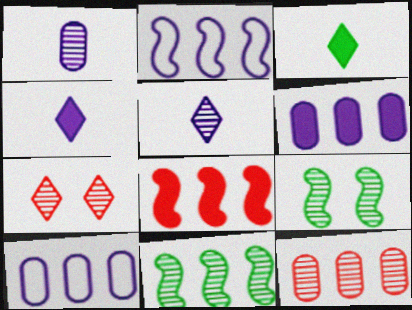[[1, 7, 11], 
[2, 8, 11], 
[5, 9, 12]]